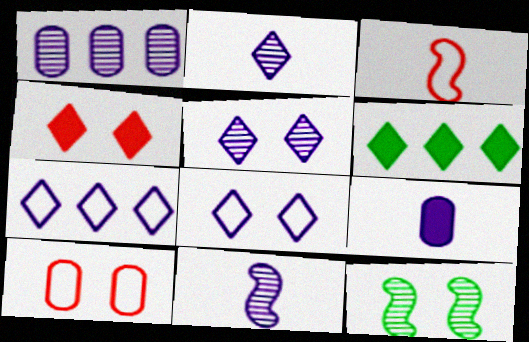[[1, 5, 11], 
[6, 10, 11]]